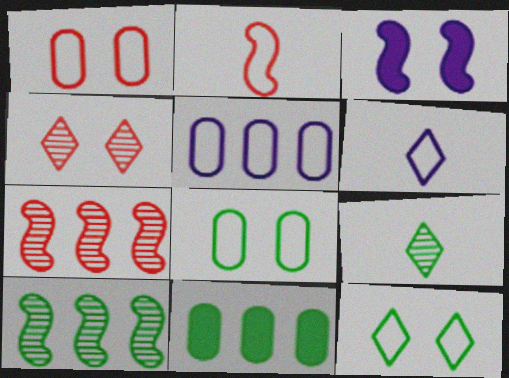[[2, 3, 10], 
[2, 5, 12], 
[3, 4, 8]]